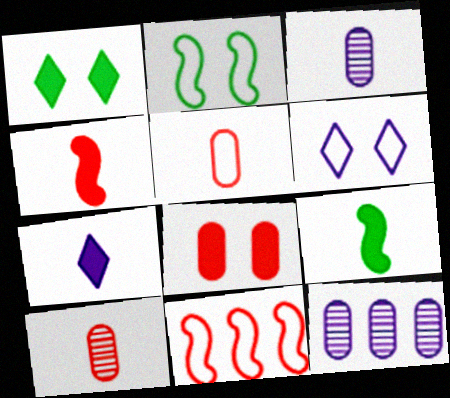[[1, 3, 11]]